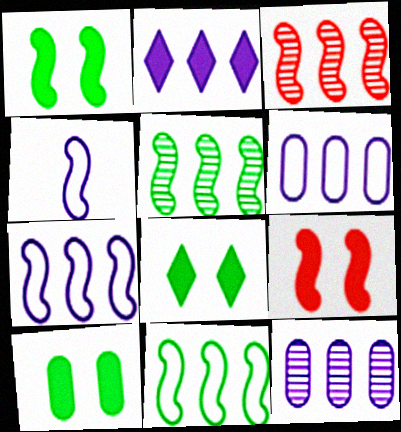[[1, 3, 4], 
[1, 8, 10], 
[2, 7, 12], 
[4, 5, 9]]